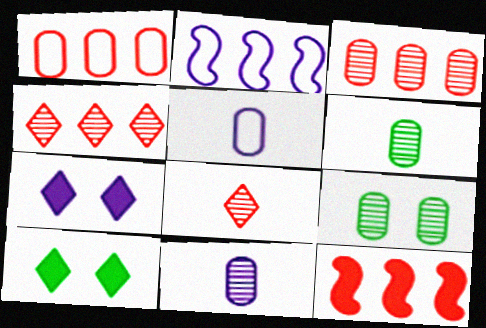[[1, 4, 12], 
[2, 7, 11], 
[3, 9, 11]]